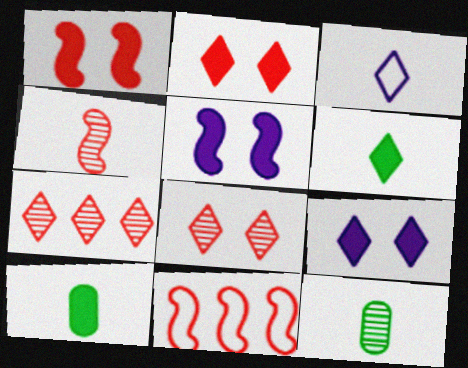[[1, 4, 11], 
[3, 4, 10], 
[9, 11, 12]]